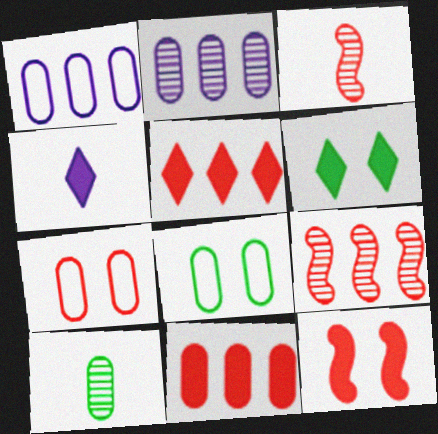[[1, 3, 6], 
[3, 5, 7], 
[4, 5, 6], 
[4, 8, 9]]